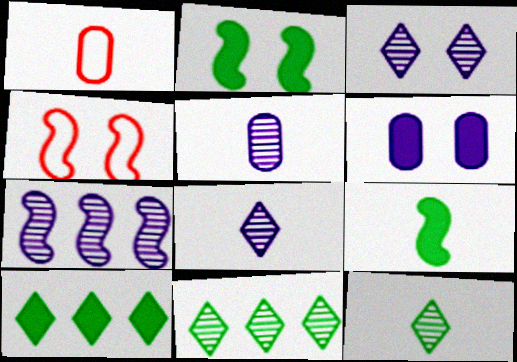[[1, 8, 9], 
[3, 5, 7], 
[4, 5, 10], 
[4, 7, 9]]